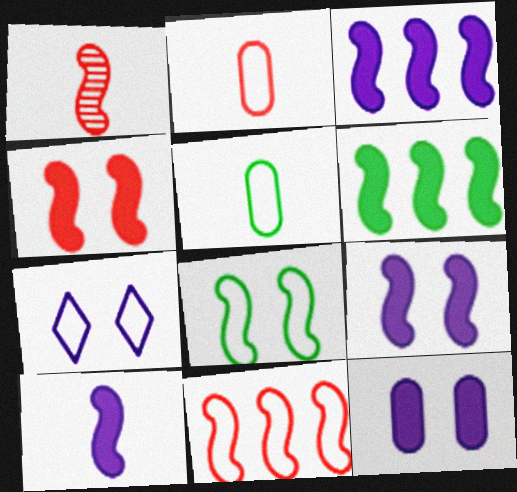[[1, 3, 8], 
[1, 4, 11], 
[3, 9, 10], 
[4, 6, 10], 
[5, 7, 11]]